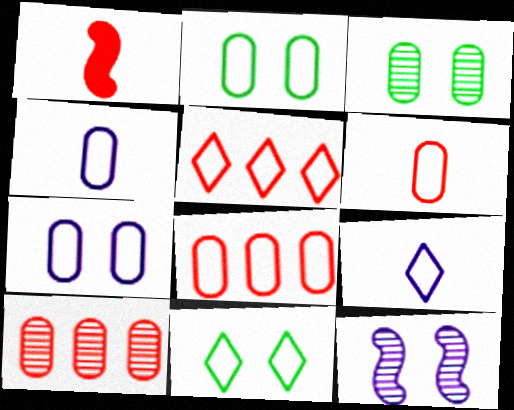[[2, 4, 8], 
[5, 9, 11]]